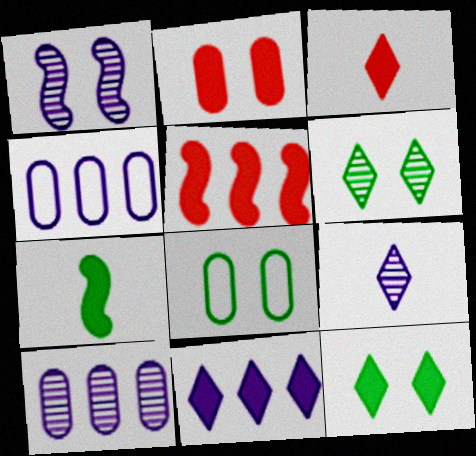[[1, 9, 10], 
[2, 3, 5], 
[2, 7, 11], 
[3, 11, 12], 
[5, 8, 9]]